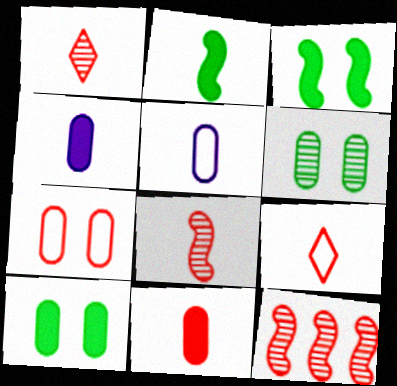[[1, 2, 5], 
[8, 9, 11]]